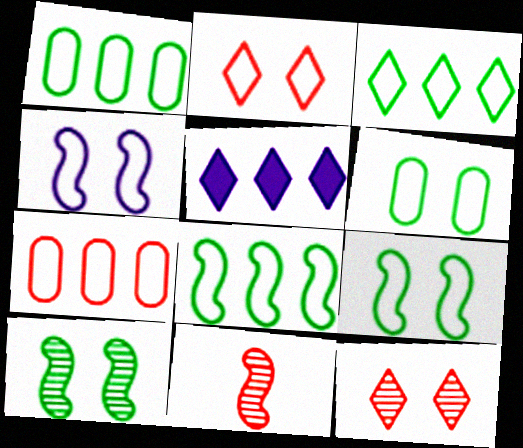[[1, 3, 8], 
[2, 4, 6], 
[5, 6, 11]]